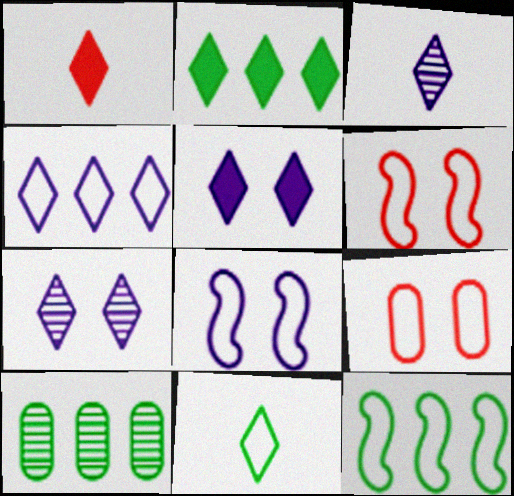[[1, 2, 5], 
[1, 3, 11], 
[1, 8, 10], 
[2, 10, 12], 
[3, 4, 5]]